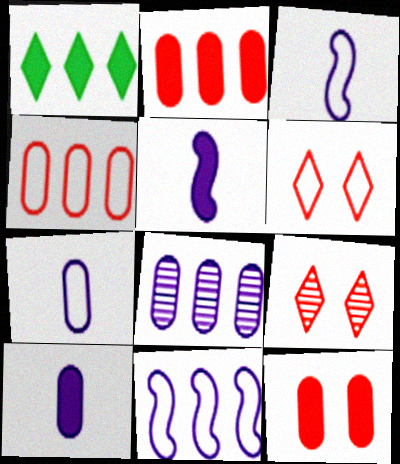[[1, 5, 12]]